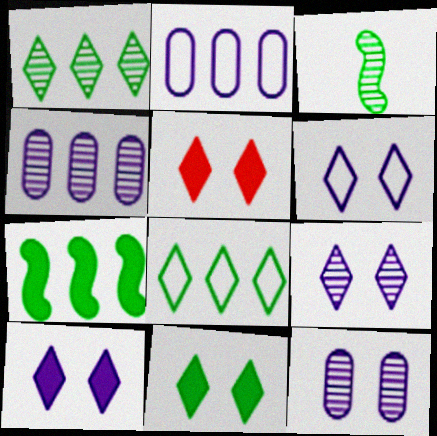[[2, 3, 5], 
[5, 10, 11], 
[6, 9, 10]]